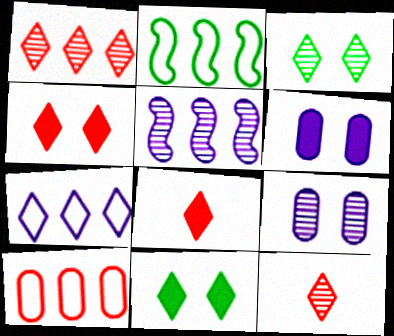[[2, 6, 12], 
[2, 7, 10], 
[2, 8, 9], 
[3, 7, 8], 
[7, 11, 12]]